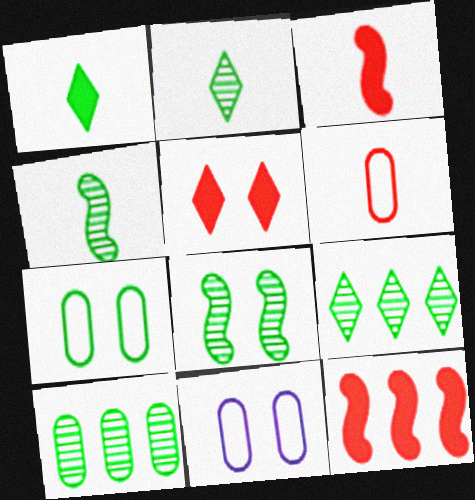[[2, 8, 10], 
[2, 11, 12], 
[3, 9, 11], 
[5, 8, 11]]